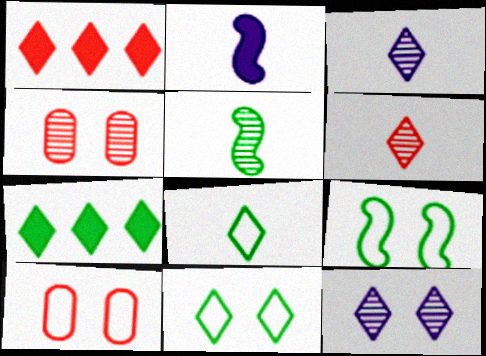[[1, 3, 11], 
[1, 8, 12]]